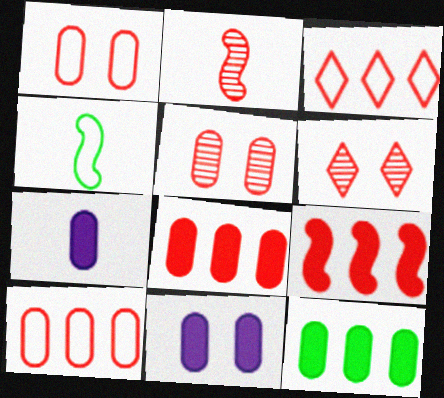[]